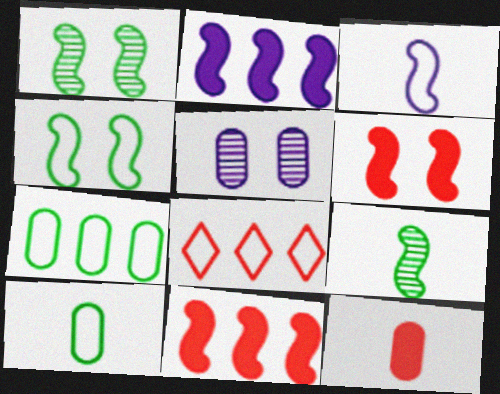[[1, 3, 11], 
[5, 7, 12]]